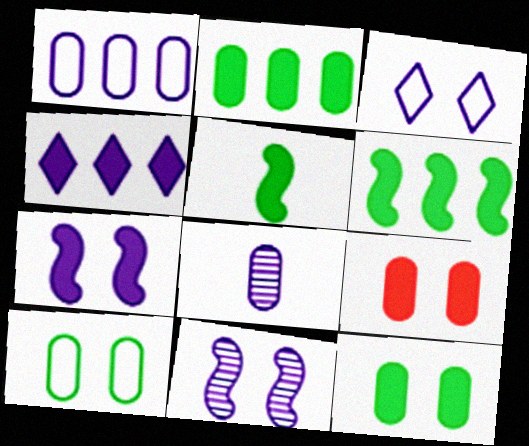[[4, 5, 9]]